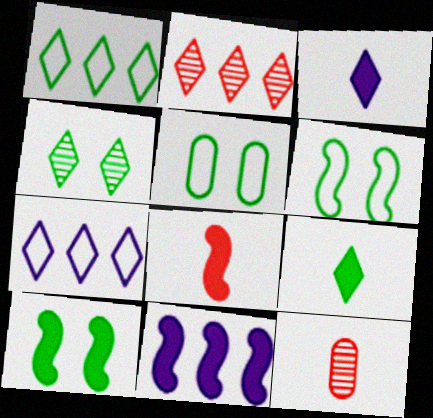[[1, 4, 9], 
[4, 5, 10], 
[7, 10, 12], 
[8, 10, 11]]